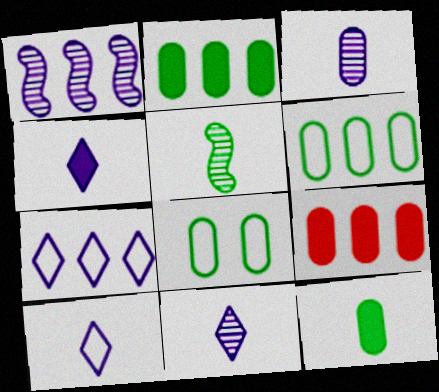[[3, 8, 9], 
[4, 10, 11]]